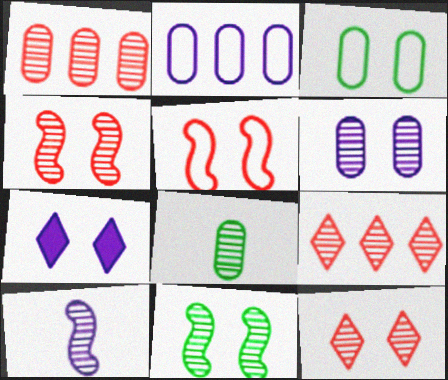[[1, 6, 8], 
[2, 7, 10], 
[3, 4, 7], 
[6, 11, 12]]